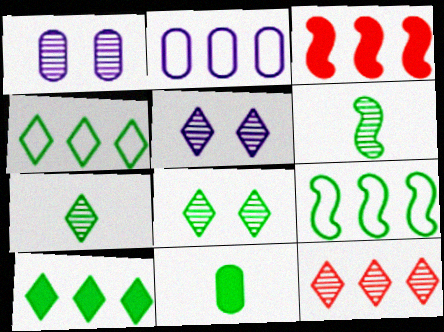[[1, 6, 12], 
[5, 7, 12], 
[8, 9, 11]]